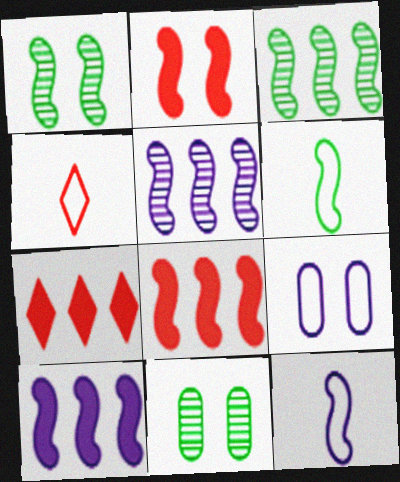[[1, 8, 12], 
[2, 3, 12], 
[2, 5, 6], 
[4, 10, 11], 
[7, 11, 12]]